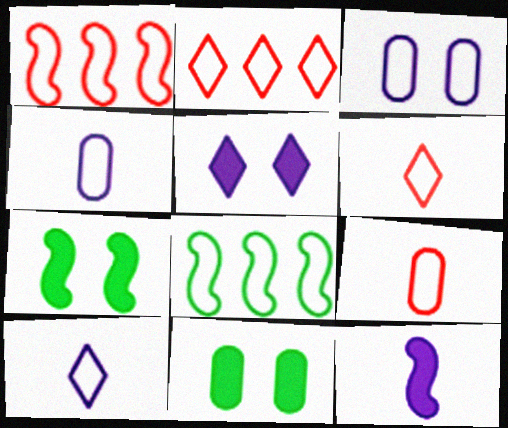[[3, 6, 8]]